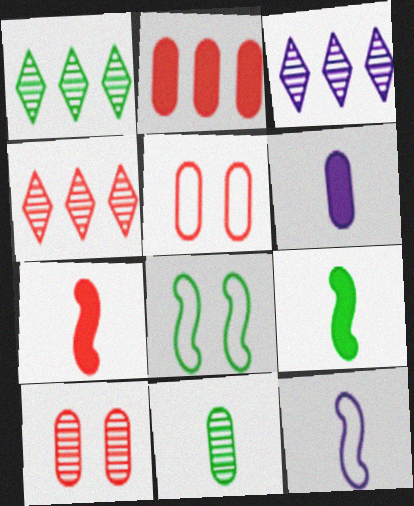[[1, 3, 4], 
[3, 5, 9], 
[4, 5, 7], 
[4, 6, 8]]